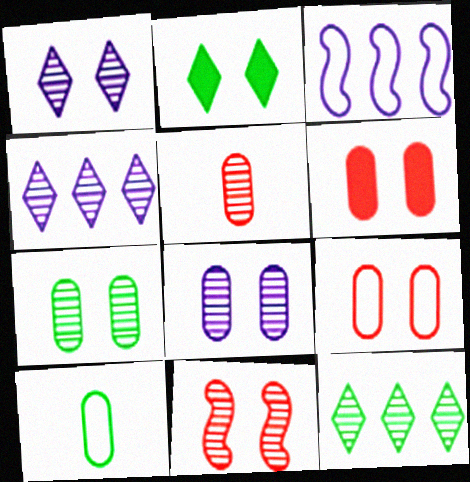[[1, 7, 11], 
[2, 3, 5]]